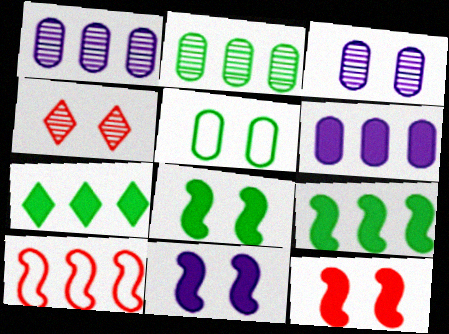[[1, 7, 10], 
[4, 5, 11], 
[8, 11, 12]]